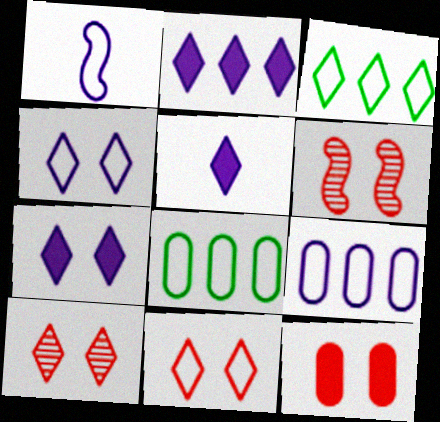[[1, 4, 9], 
[1, 8, 11], 
[2, 5, 7], 
[3, 5, 10], 
[5, 6, 8], 
[6, 11, 12]]